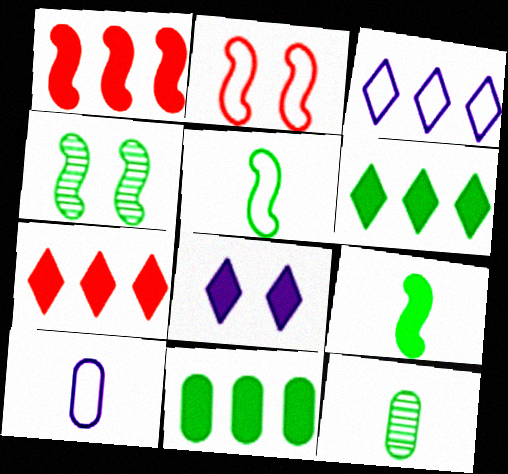[[4, 7, 10]]